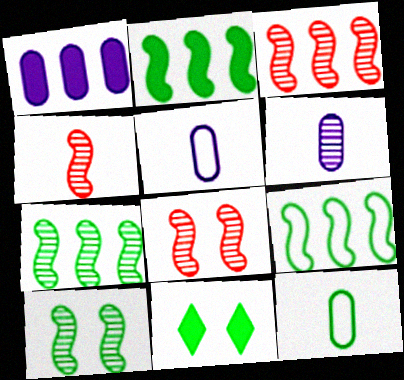[[2, 7, 9], 
[3, 4, 8], 
[3, 5, 11], 
[7, 11, 12]]